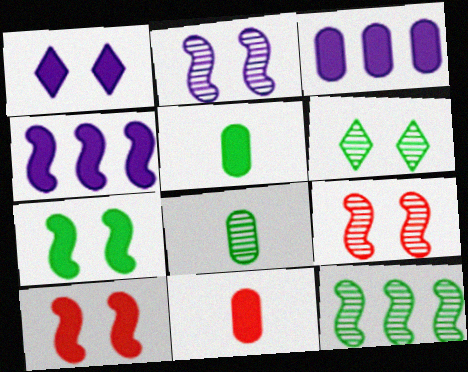[[6, 8, 12]]